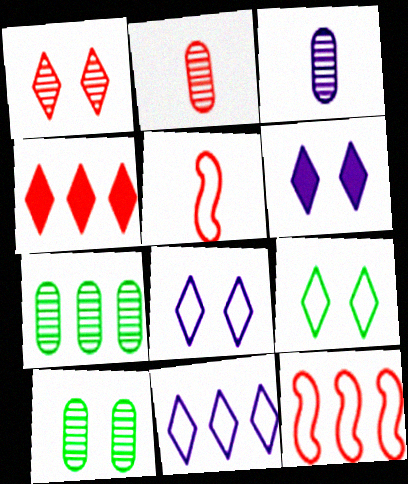[[1, 6, 9], 
[5, 6, 7]]